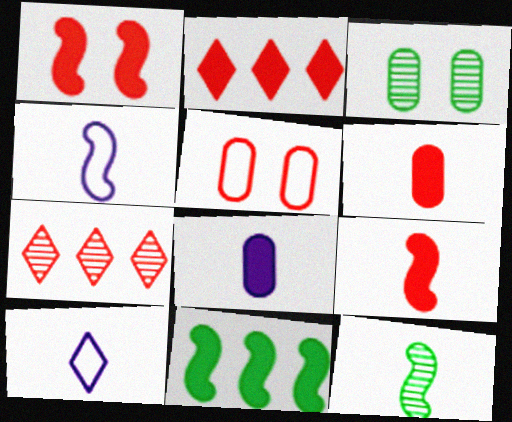[[1, 2, 6], 
[2, 3, 4], 
[4, 9, 12], 
[5, 7, 9], 
[6, 10, 12]]